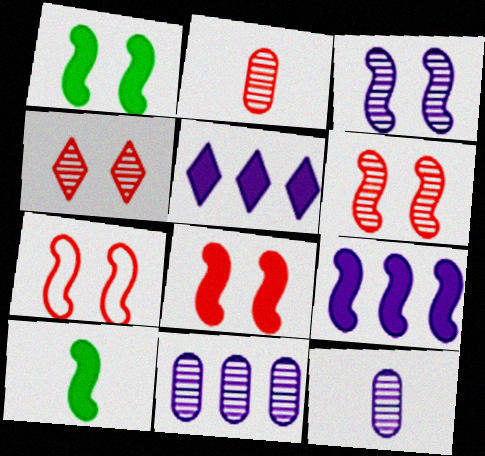[[1, 3, 7], 
[6, 7, 8], 
[8, 9, 10]]